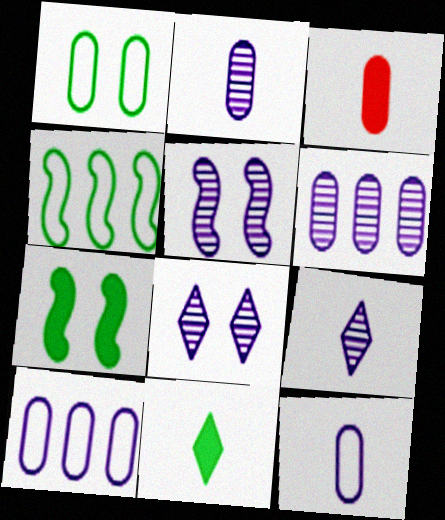[[1, 3, 6], 
[3, 4, 8], 
[5, 6, 9]]